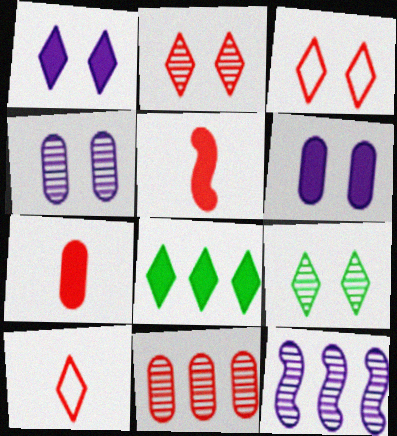[[1, 3, 9], 
[3, 5, 11], 
[5, 6, 8]]